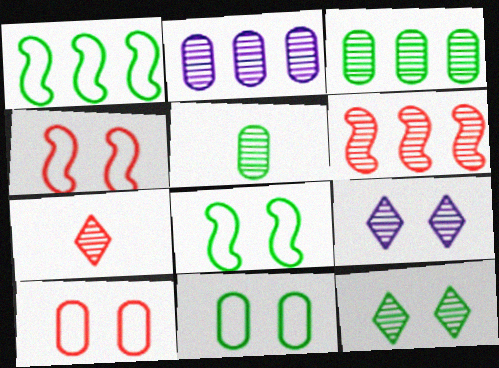[[5, 6, 9]]